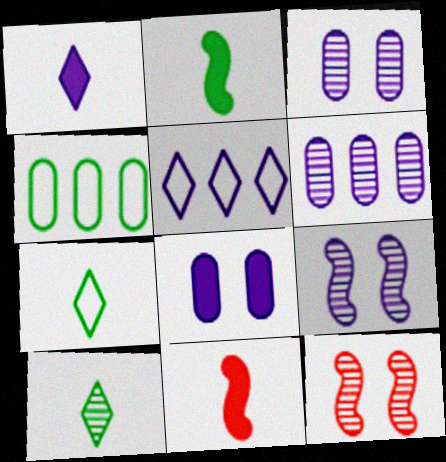[[1, 4, 12], 
[6, 10, 12]]